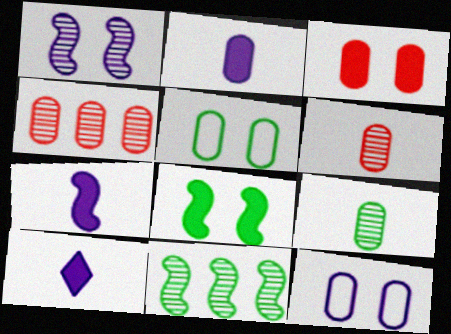[[2, 4, 5], 
[2, 7, 10]]